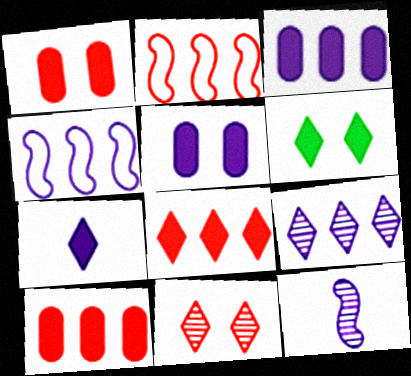[[3, 4, 9], 
[6, 7, 8]]